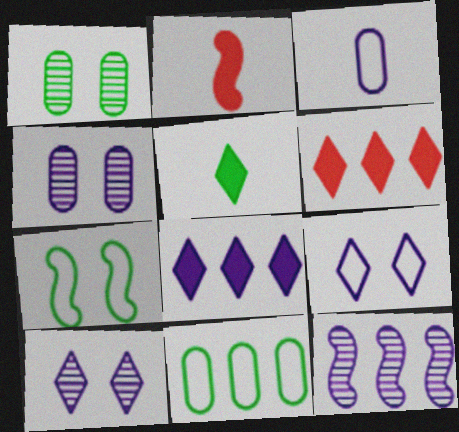[[2, 7, 12], 
[2, 10, 11], 
[6, 11, 12]]